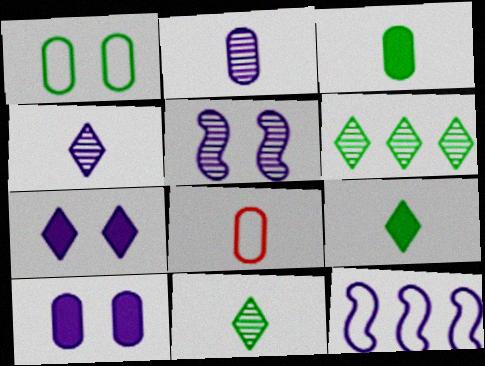[[2, 3, 8], 
[2, 7, 12], 
[4, 10, 12]]